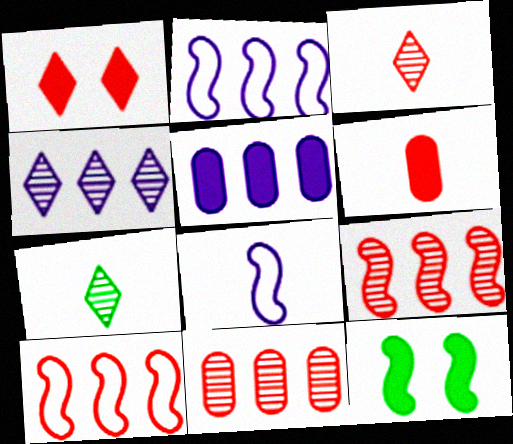[[2, 4, 5], 
[6, 7, 8], 
[8, 9, 12]]